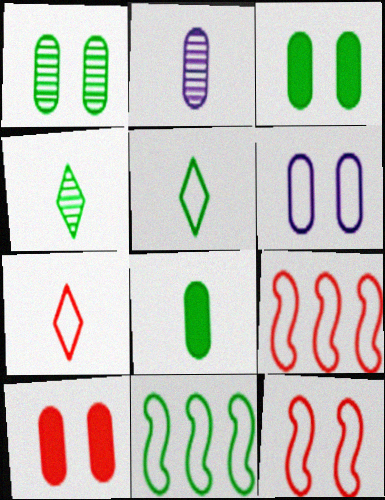[[1, 6, 10], 
[3, 4, 11], 
[5, 6, 9], 
[6, 7, 11]]